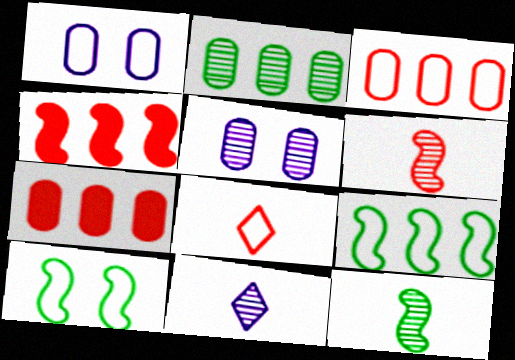[[1, 8, 9], 
[7, 10, 11]]